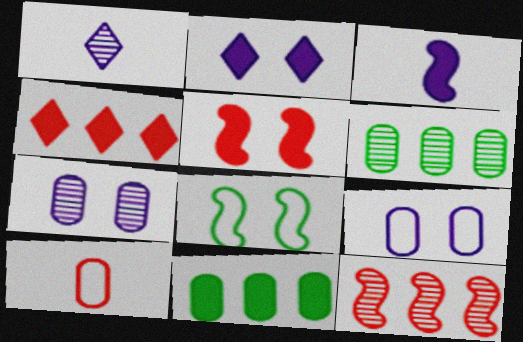[[3, 8, 12], 
[7, 10, 11]]